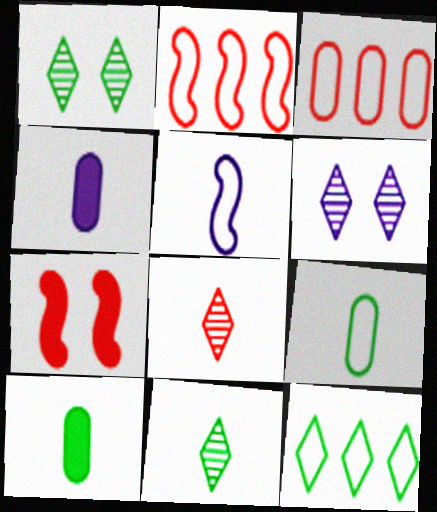[[1, 2, 4], 
[2, 6, 10], 
[3, 7, 8], 
[5, 8, 10]]